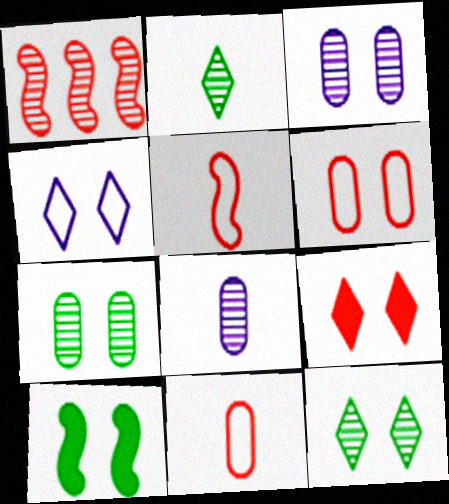[[1, 2, 3], 
[1, 8, 12], 
[1, 9, 11], 
[4, 9, 12]]